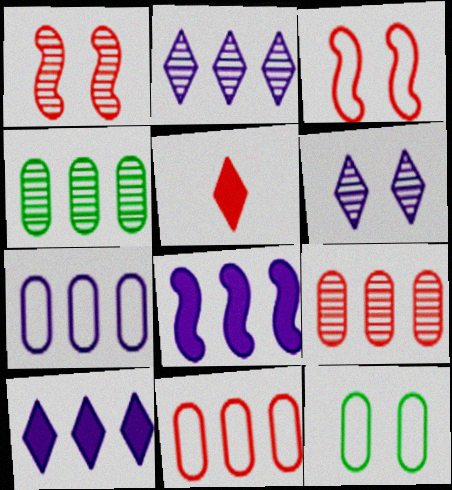[[1, 5, 11], 
[2, 7, 8], 
[3, 5, 9]]